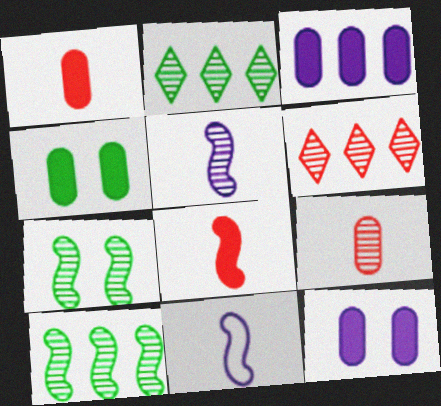[[1, 3, 4], 
[4, 6, 11]]